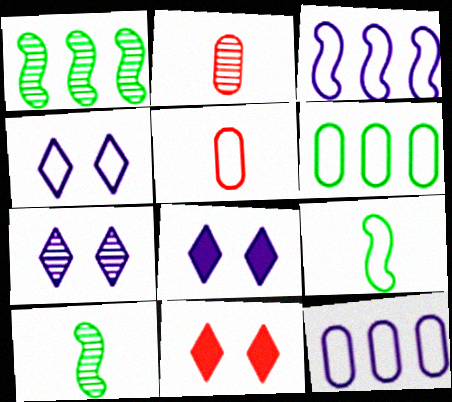[[1, 2, 7], 
[1, 5, 8], 
[4, 7, 8], 
[10, 11, 12]]